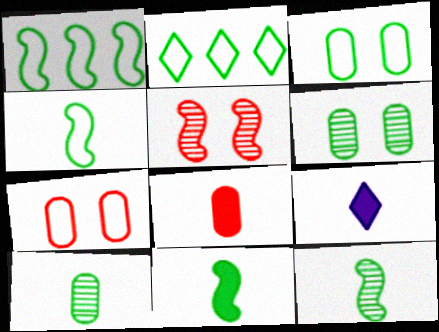[[2, 3, 4], 
[2, 6, 11], 
[4, 11, 12], 
[8, 9, 11]]